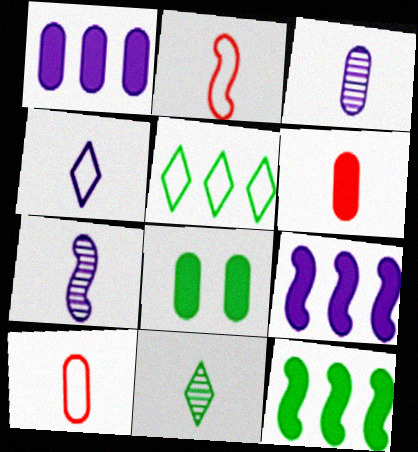[[1, 6, 8]]